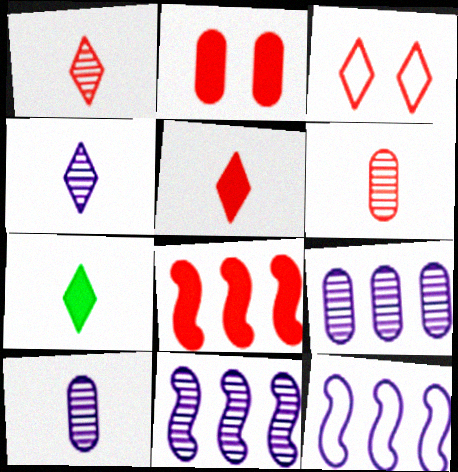[[2, 5, 8], 
[3, 6, 8]]